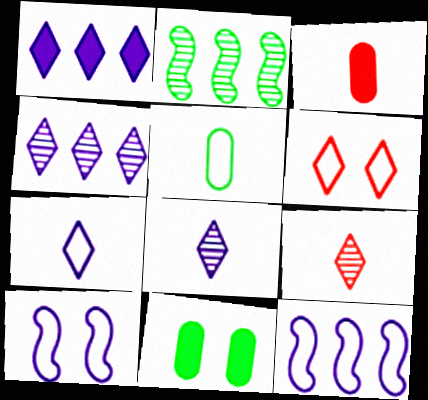[[5, 6, 12], 
[9, 11, 12]]